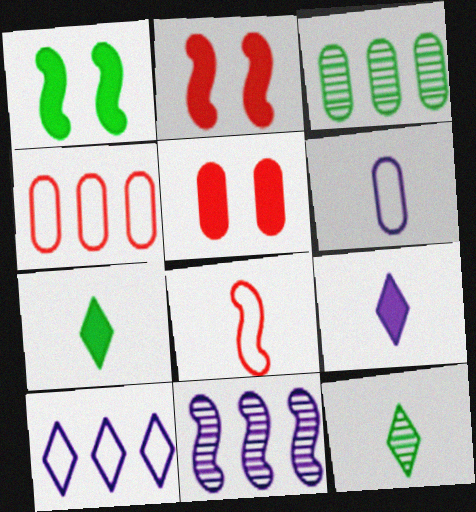[[1, 8, 11], 
[3, 5, 6]]